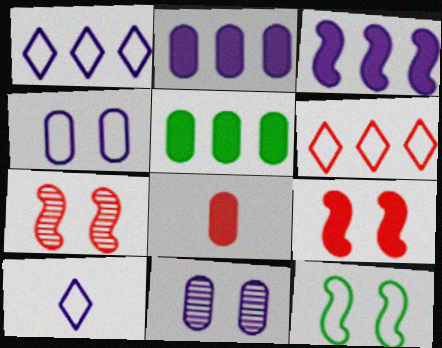[[3, 10, 11], 
[5, 7, 10], 
[6, 7, 8]]